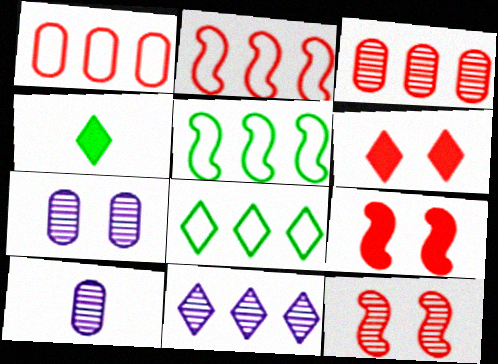[[2, 4, 7], 
[5, 6, 10], 
[8, 9, 10]]